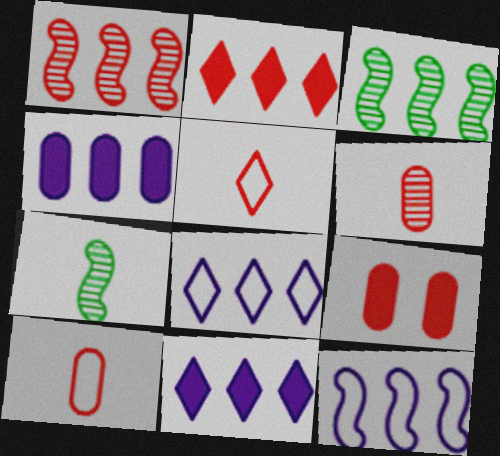[[1, 5, 9], 
[7, 8, 9]]